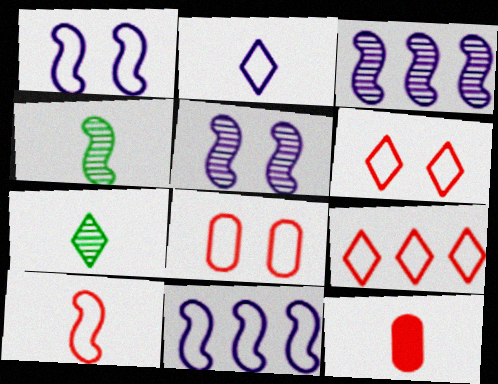[[2, 4, 12], 
[8, 9, 10]]